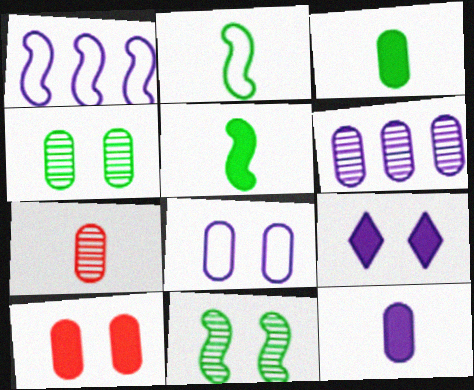[[4, 6, 7], 
[4, 8, 10], 
[6, 8, 12]]